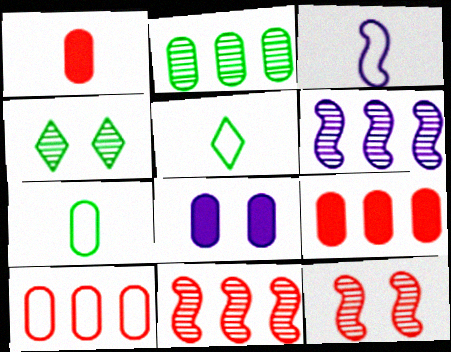[[3, 4, 9], 
[5, 8, 11]]